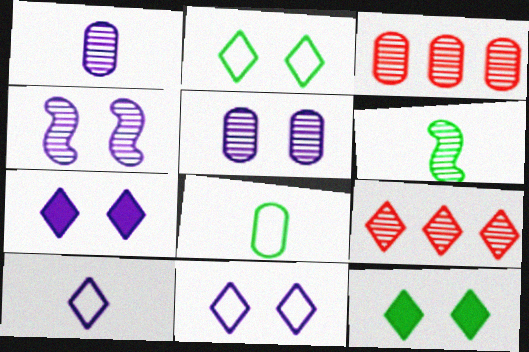[[5, 6, 9], 
[9, 10, 12]]